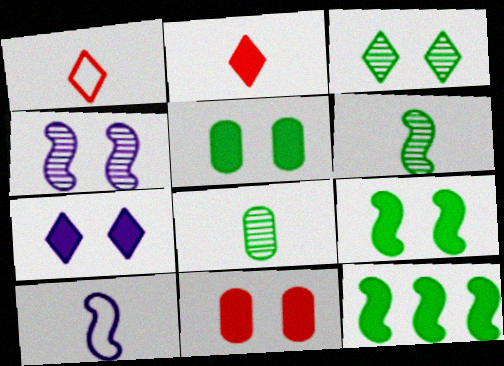[[2, 8, 10], 
[7, 9, 11]]